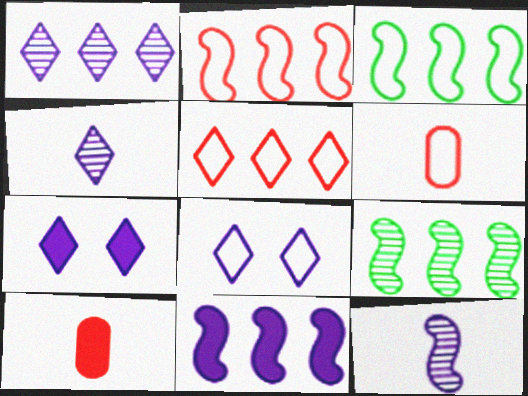[[2, 9, 11], 
[3, 6, 8], 
[6, 7, 9], 
[8, 9, 10]]